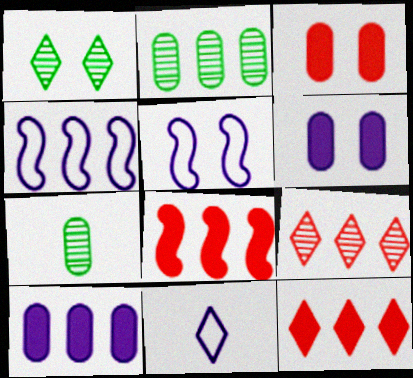[[1, 3, 5], 
[1, 11, 12], 
[2, 4, 12], 
[5, 7, 12]]